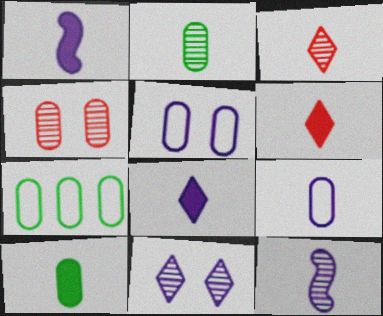[[1, 6, 10], 
[2, 3, 12], 
[8, 9, 12]]